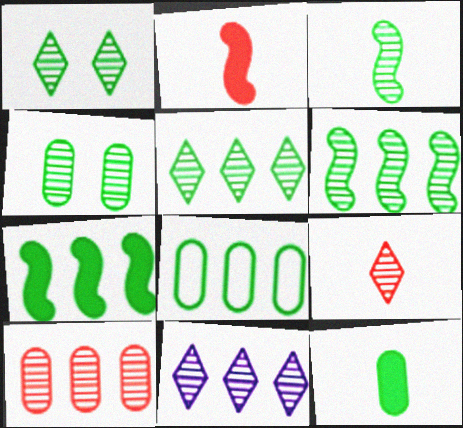[[1, 9, 11], 
[3, 4, 5], 
[4, 8, 12], 
[5, 7, 8], 
[6, 10, 11]]